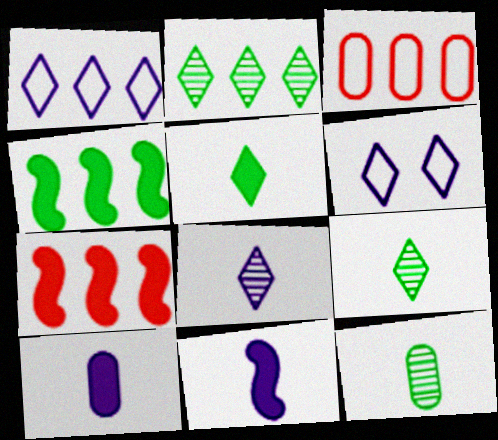[[6, 7, 12]]